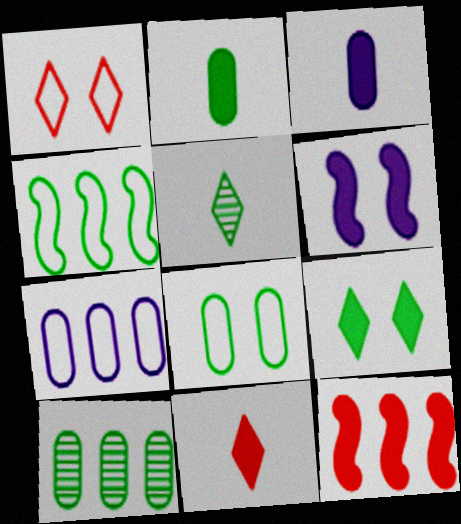[[2, 8, 10], 
[3, 9, 12]]